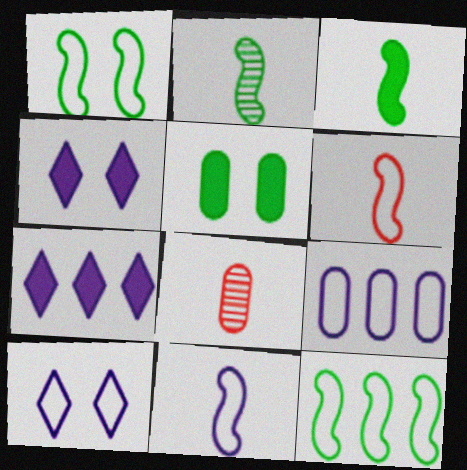[[1, 7, 8], 
[4, 8, 12], 
[5, 8, 9], 
[9, 10, 11]]